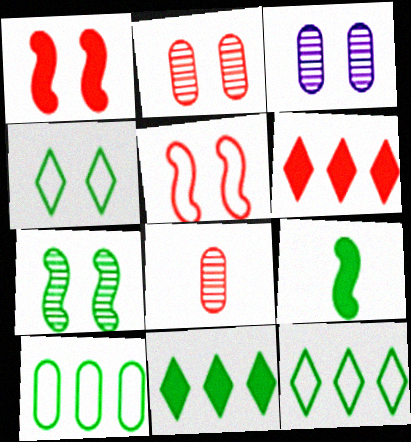[[1, 3, 4], 
[5, 6, 8]]